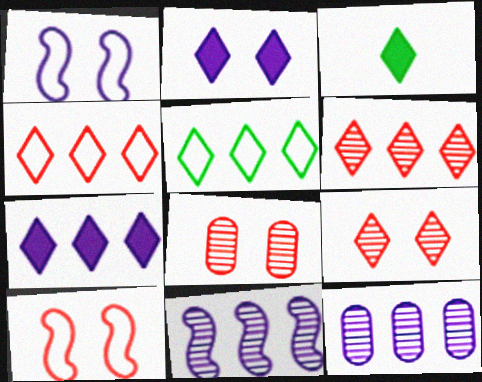[[3, 10, 12], 
[5, 6, 7]]